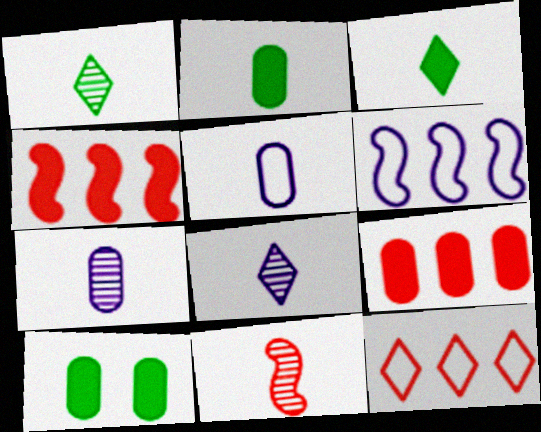[[1, 7, 11], 
[3, 5, 11]]